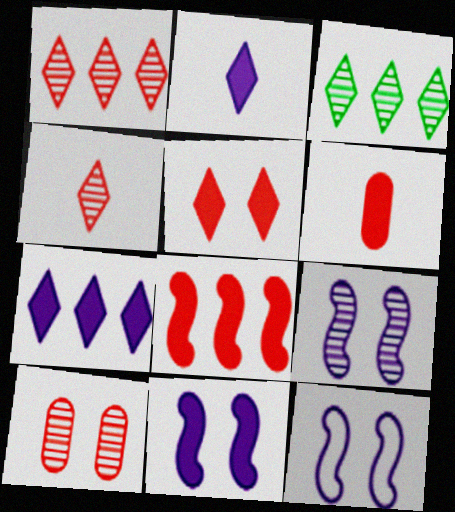[[3, 6, 12], 
[5, 6, 8], 
[9, 11, 12]]